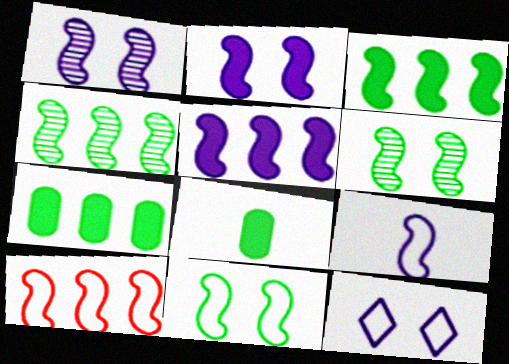[[1, 5, 9], 
[4, 5, 10], 
[9, 10, 11]]